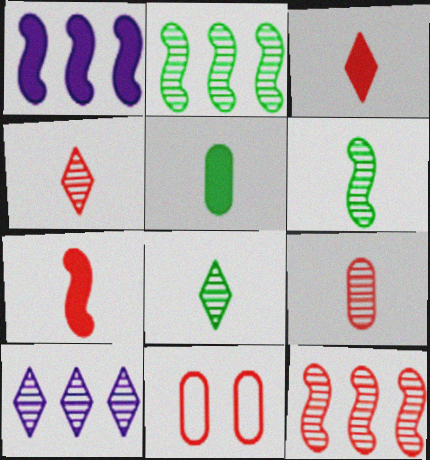[[1, 8, 11], 
[3, 11, 12]]